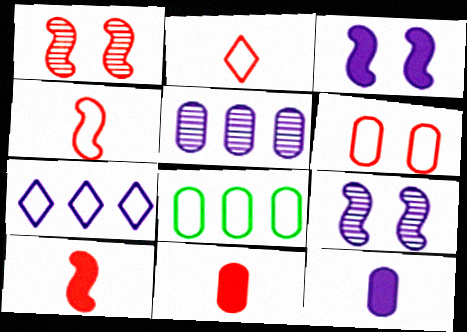[[7, 9, 12]]